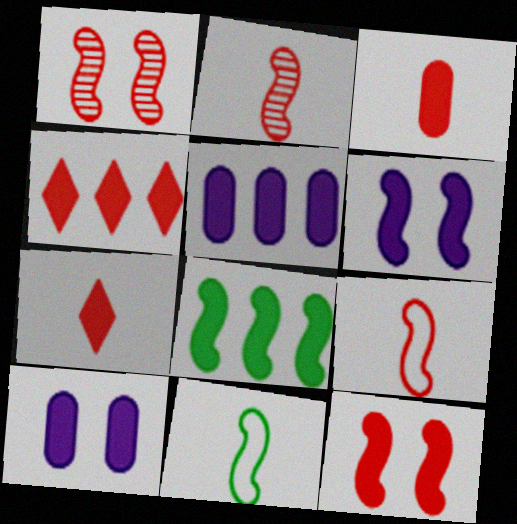[[3, 4, 12], 
[4, 5, 8], 
[7, 8, 10]]